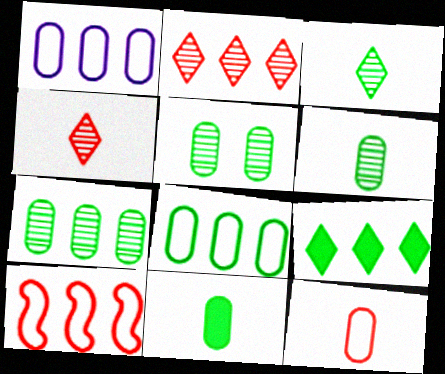[[5, 6, 7], 
[5, 8, 11]]